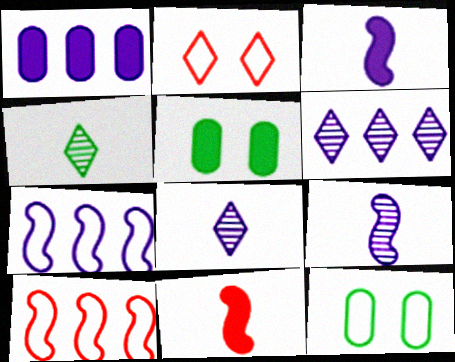[[1, 6, 7], 
[5, 8, 10], 
[6, 11, 12]]